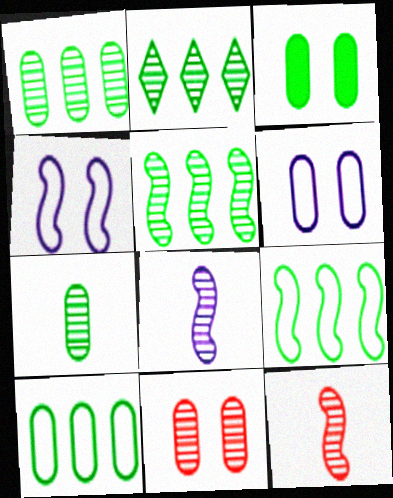[[1, 2, 5], 
[2, 8, 11], 
[3, 6, 11], 
[3, 7, 10]]